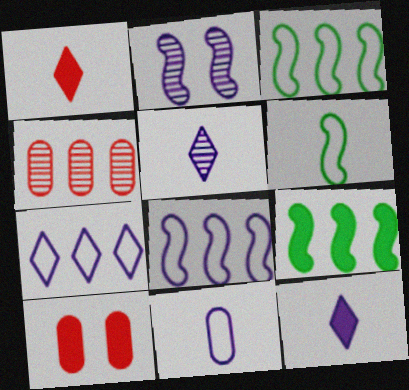[[3, 5, 10], 
[4, 7, 9], 
[9, 10, 12]]